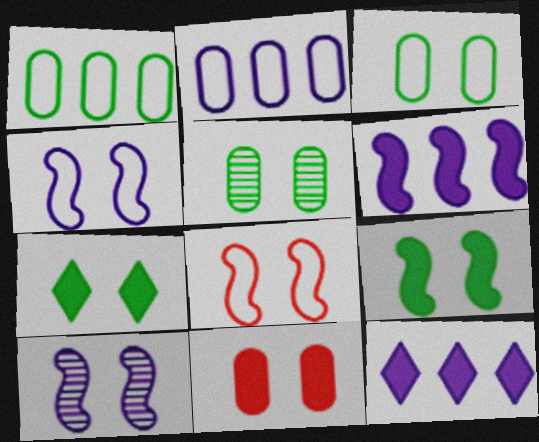[[8, 9, 10]]